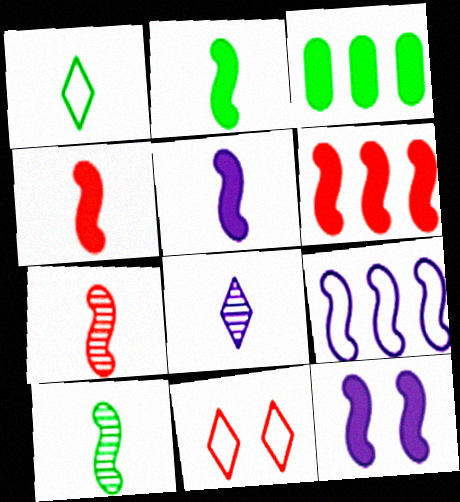[[2, 4, 5], 
[2, 6, 12]]